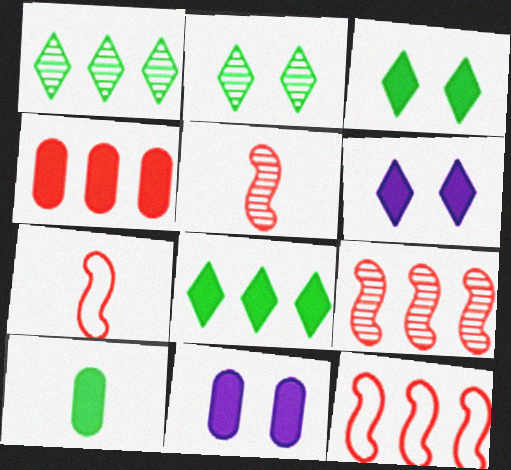[[1, 7, 11], 
[4, 10, 11]]